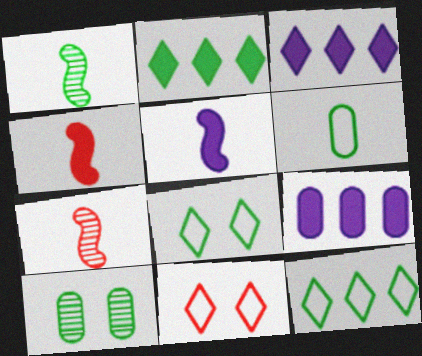[[1, 9, 11], 
[7, 8, 9]]